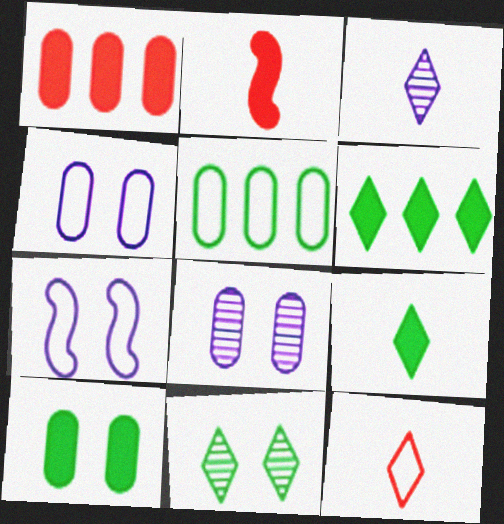[[3, 9, 12], 
[5, 7, 12]]